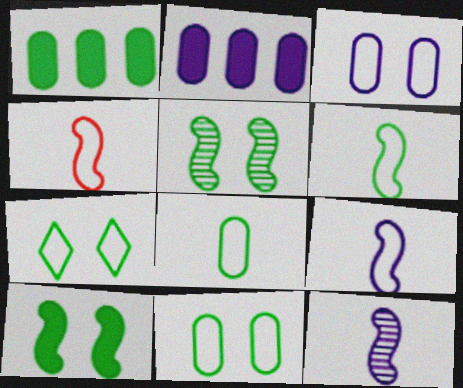[[4, 6, 9]]